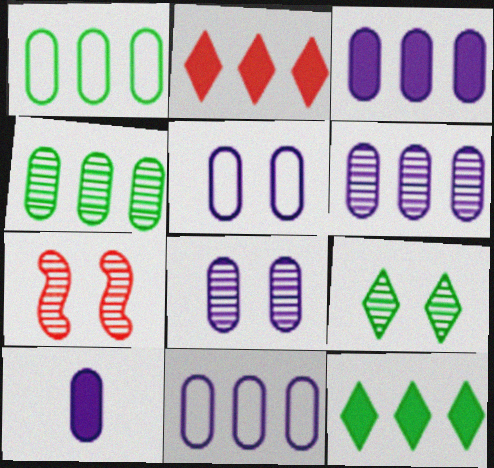[[3, 6, 11], 
[5, 6, 10], 
[7, 8, 9], 
[8, 10, 11]]